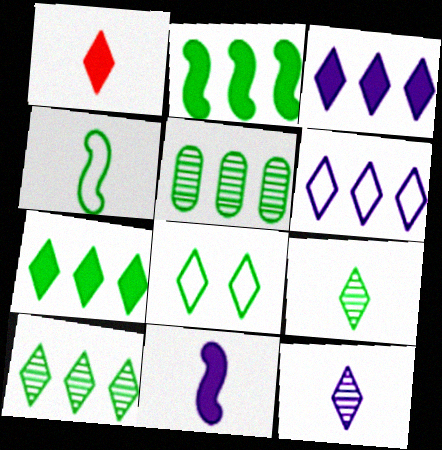[[7, 8, 9]]